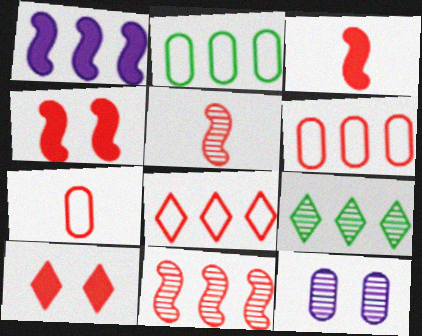[[1, 6, 9], 
[5, 6, 10], 
[5, 9, 12], 
[7, 10, 11]]